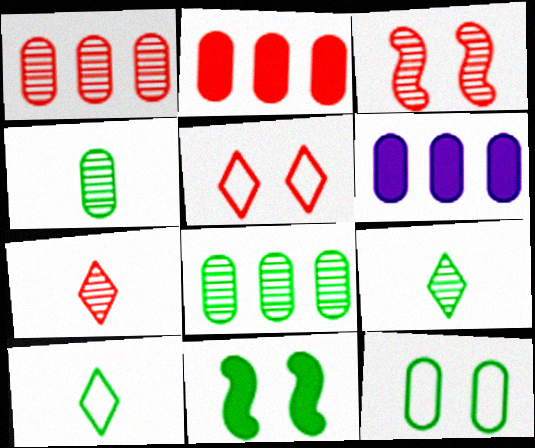[[1, 3, 7], 
[3, 6, 10], 
[8, 10, 11]]